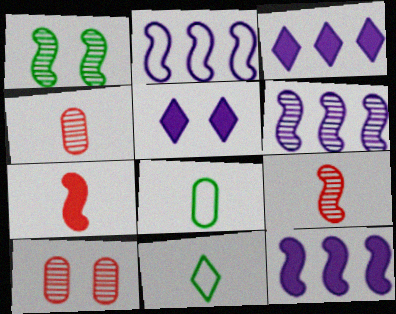[[1, 2, 7], 
[1, 6, 9], 
[2, 6, 12], 
[10, 11, 12]]